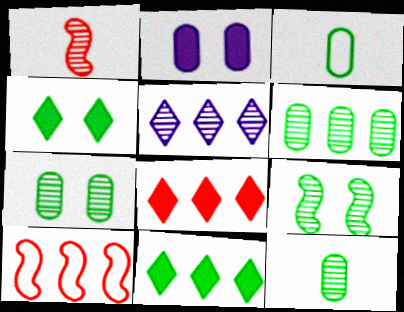[[1, 5, 7], 
[3, 9, 11], 
[6, 7, 12]]